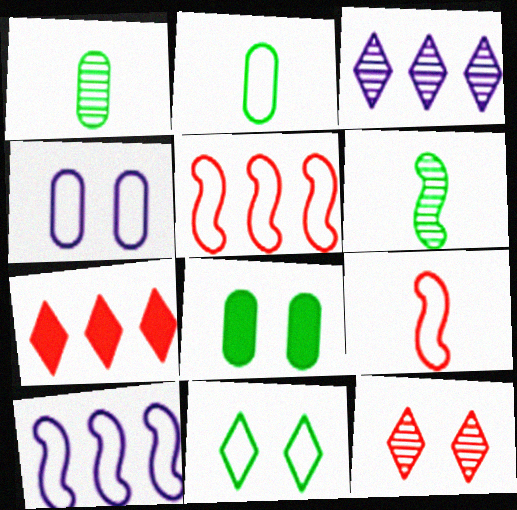[[3, 8, 9], 
[4, 6, 7]]